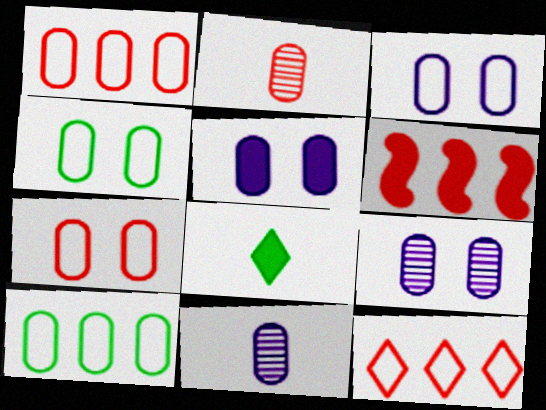[[2, 5, 10], 
[3, 4, 7], 
[3, 5, 9], 
[5, 6, 8]]